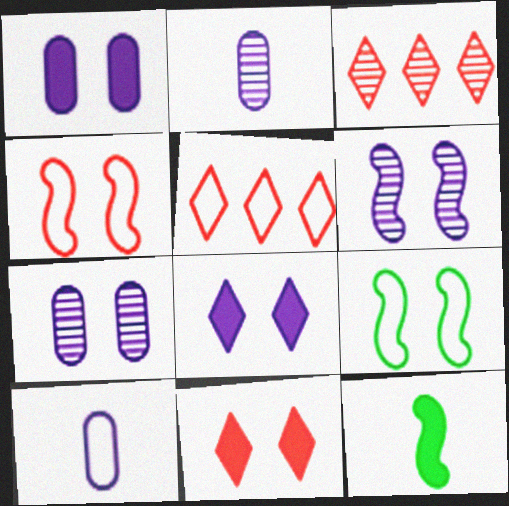[[5, 7, 12], 
[5, 9, 10], 
[7, 9, 11]]